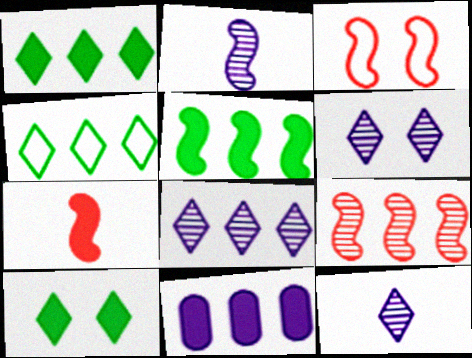[[2, 3, 5], 
[3, 7, 9], 
[4, 9, 11], 
[6, 8, 12], 
[7, 10, 11]]